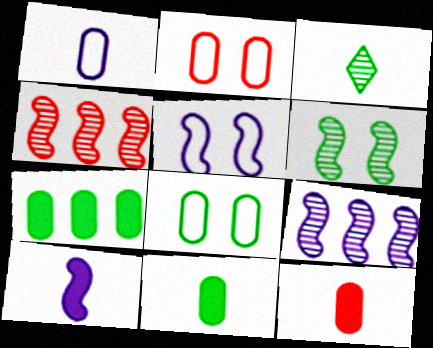[[5, 9, 10]]